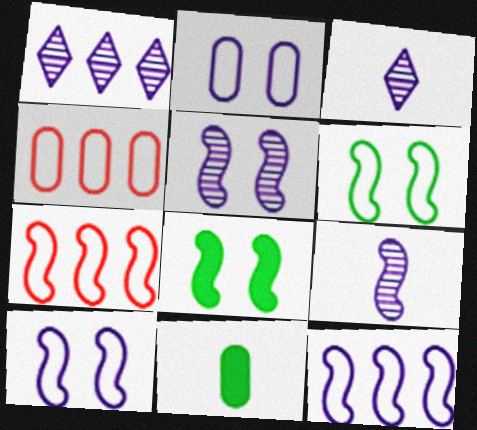[[3, 4, 8], 
[7, 8, 9]]